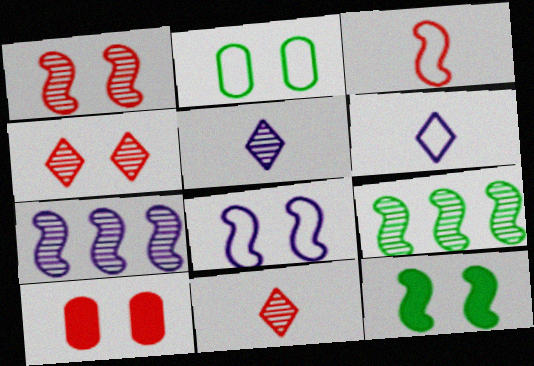[[1, 8, 12], 
[3, 7, 12], 
[6, 9, 10]]